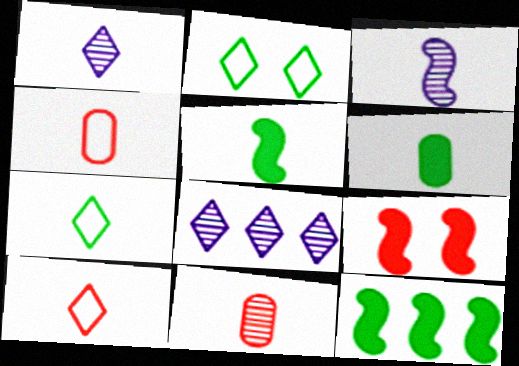[[1, 4, 5], 
[3, 6, 10]]